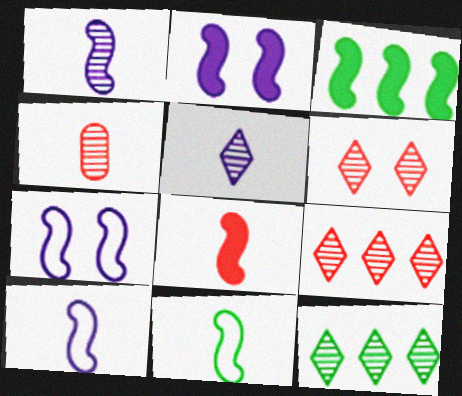[[1, 8, 11], 
[2, 3, 8], 
[5, 6, 12]]